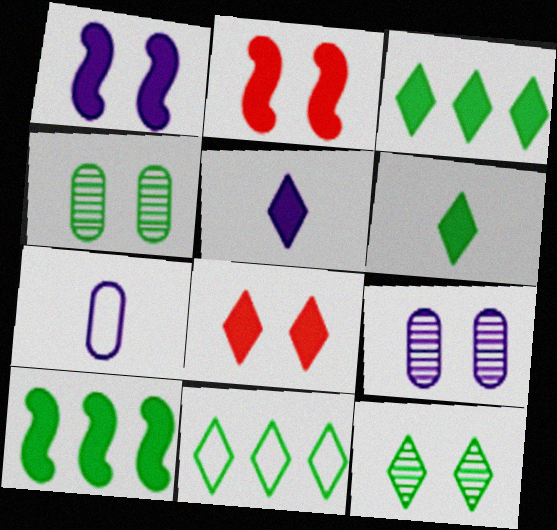[[3, 5, 8], 
[6, 11, 12]]